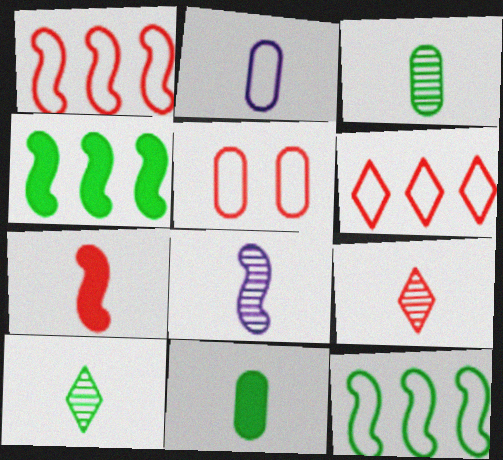[[2, 7, 10], 
[3, 8, 9]]